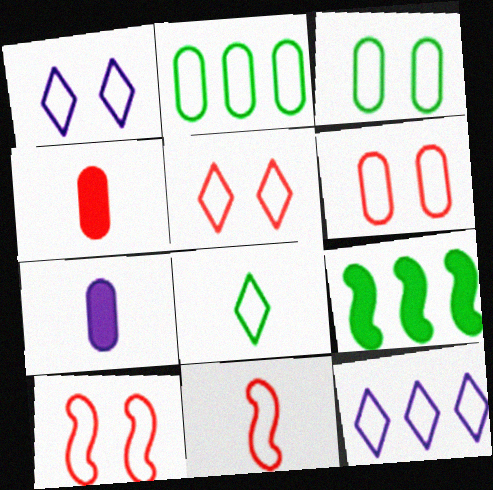[[1, 2, 11], 
[1, 3, 10], 
[3, 11, 12], 
[5, 6, 10], 
[5, 8, 12]]